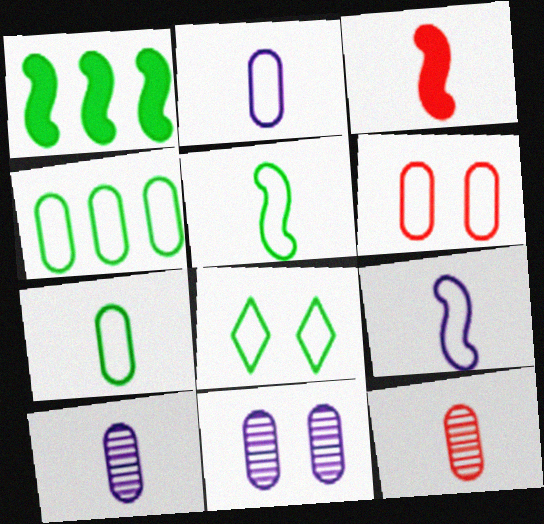[[2, 4, 6], 
[4, 5, 8]]